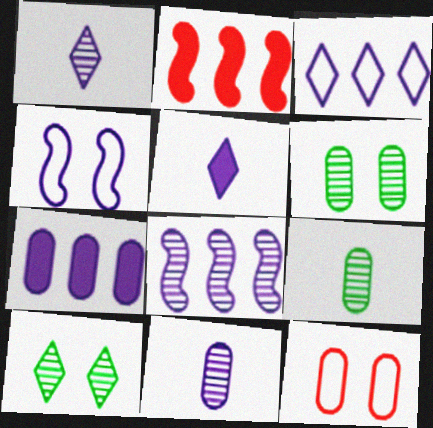[[1, 4, 7], 
[3, 7, 8], 
[7, 9, 12]]